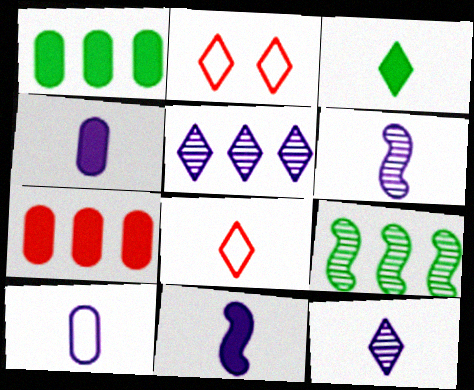[[1, 2, 6], 
[2, 3, 5], 
[2, 4, 9], 
[3, 8, 12], 
[10, 11, 12]]